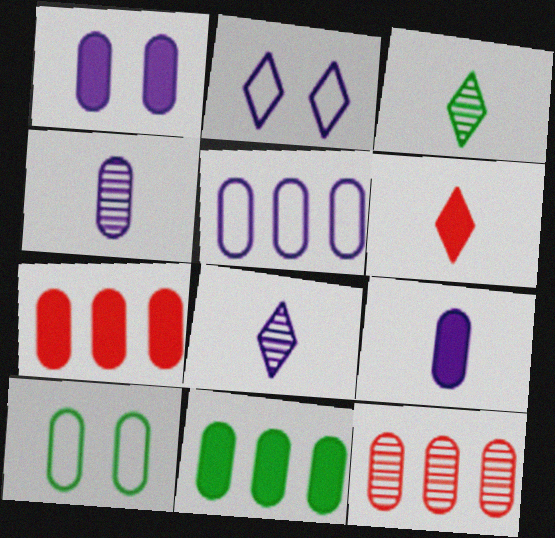[[1, 4, 5], 
[4, 7, 10], 
[5, 11, 12], 
[9, 10, 12]]